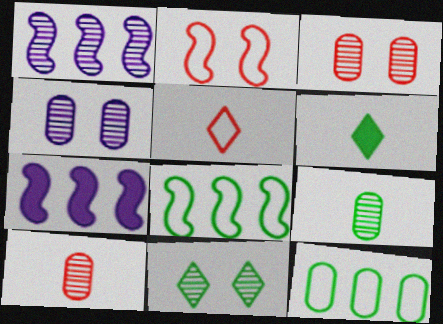[[1, 10, 11]]